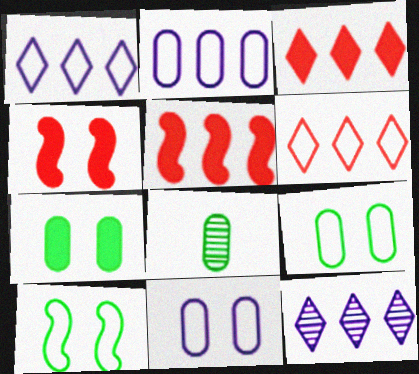[[1, 4, 8]]